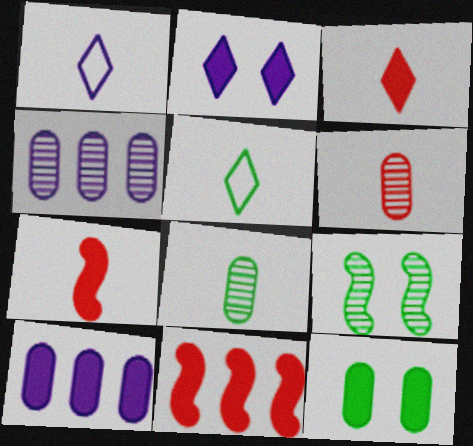[[1, 7, 8]]